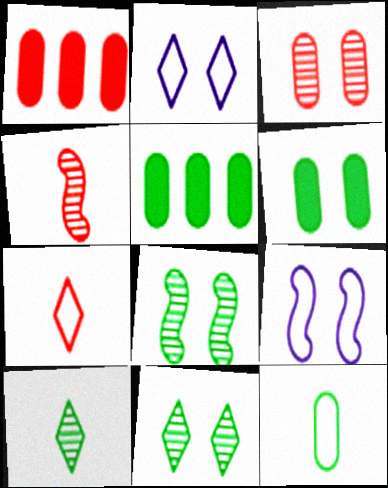[[1, 9, 10], 
[2, 4, 5]]